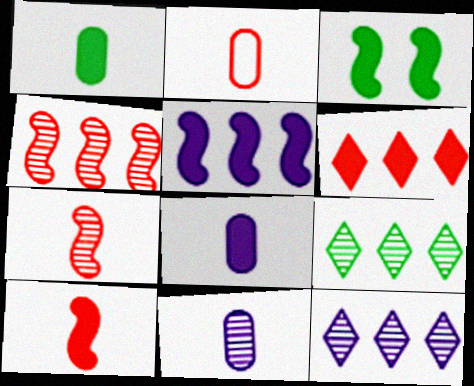[[1, 2, 11], 
[2, 3, 12], 
[3, 5, 10], 
[3, 6, 8]]